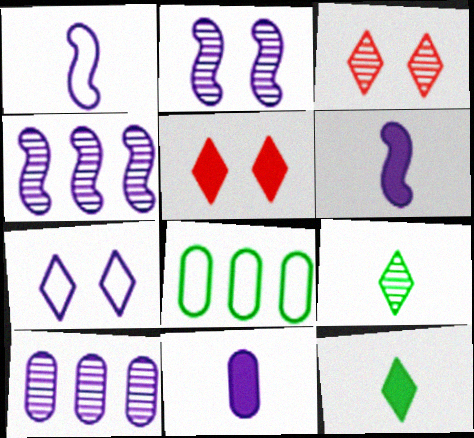[[3, 6, 8], 
[4, 7, 11], 
[6, 7, 10]]